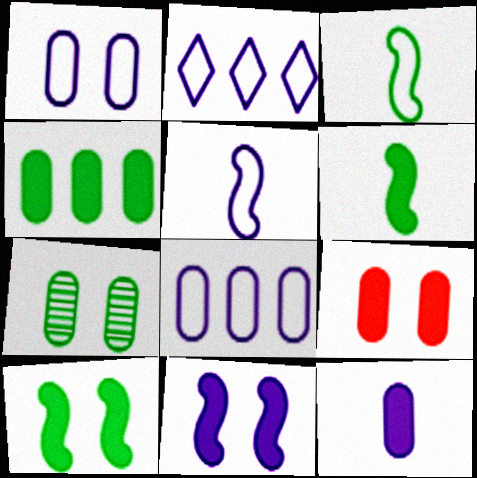[[1, 2, 5], 
[1, 7, 9], 
[4, 9, 12]]